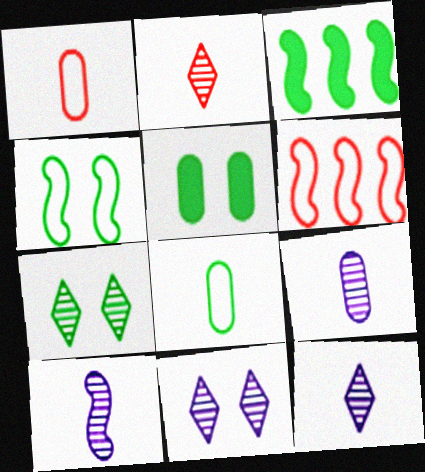[[1, 3, 11], 
[3, 7, 8], 
[4, 5, 7], 
[5, 6, 12], 
[9, 10, 12]]